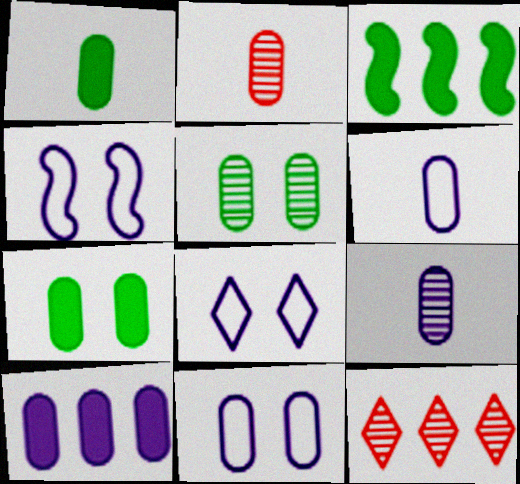[[1, 2, 6], 
[1, 4, 12], 
[2, 3, 8], 
[4, 8, 11], 
[9, 10, 11]]